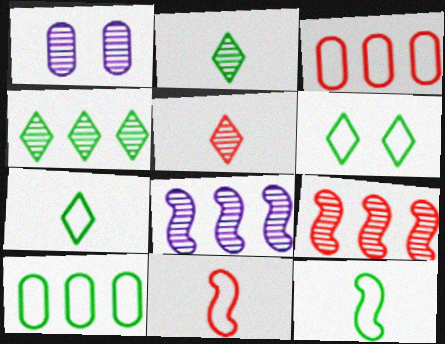[[1, 2, 9], 
[6, 10, 12]]